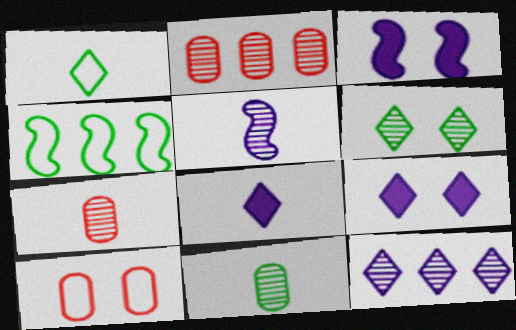[[1, 2, 3], 
[2, 5, 6], 
[3, 6, 10], 
[4, 7, 9]]